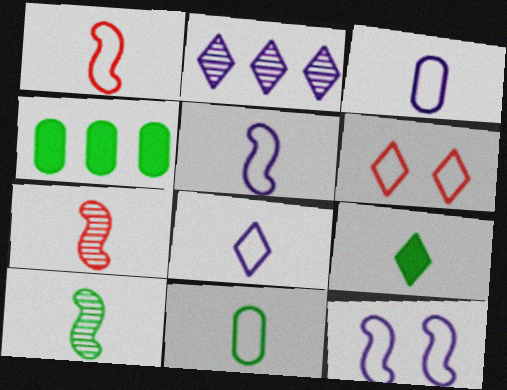[[1, 8, 11], 
[2, 6, 9], 
[3, 5, 8], 
[3, 7, 9], 
[9, 10, 11]]